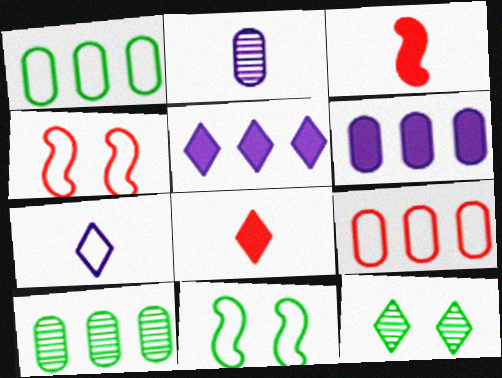[[1, 4, 7], 
[6, 9, 10], 
[7, 9, 11]]